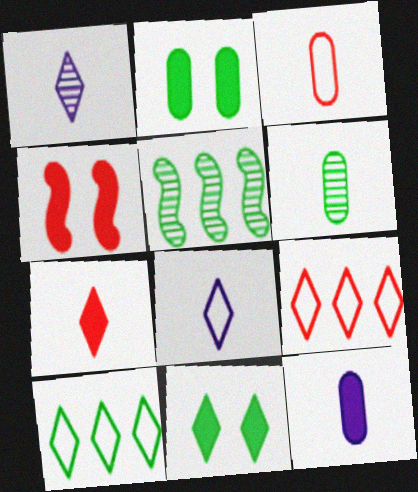[[1, 9, 11], 
[3, 6, 12]]